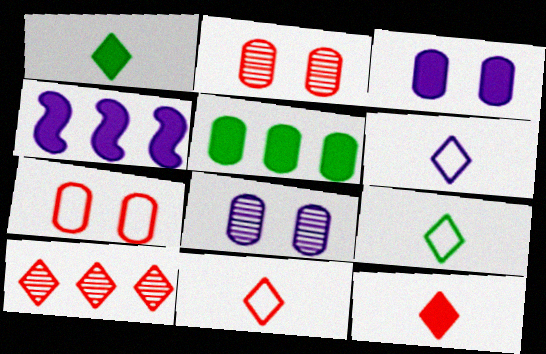[[2, 4, 9], 
[4, 6, 8], 
[6, 9, 11]]